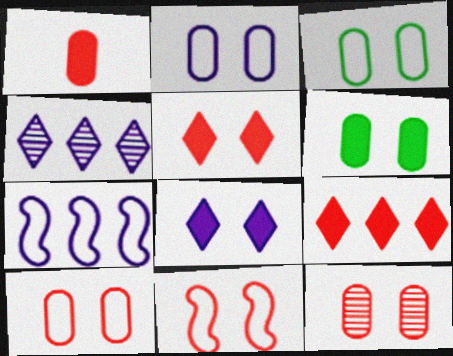[[2, 3, 10], 
[2, 6, 12], 
[5, 11, 12]]